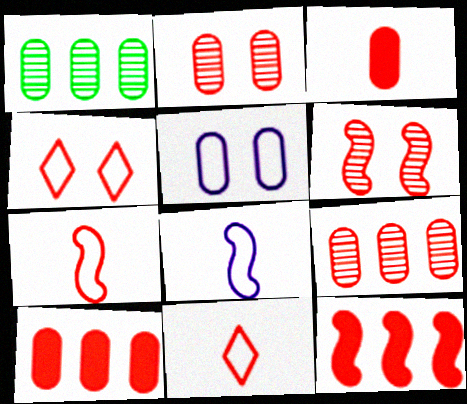[[1, 3, 5], 
[2, 11, 12], 
[6, 7, 12], 
[6, 10, 11]]